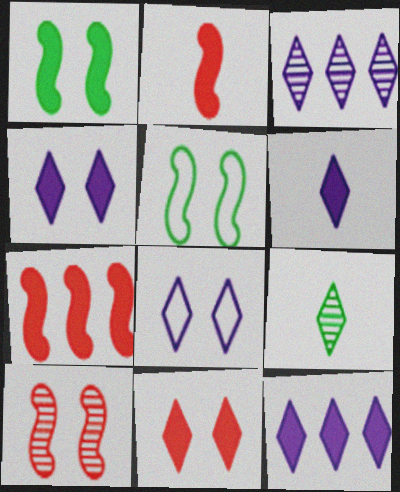[[3, 6, 8], 
[4, 6, 12]]